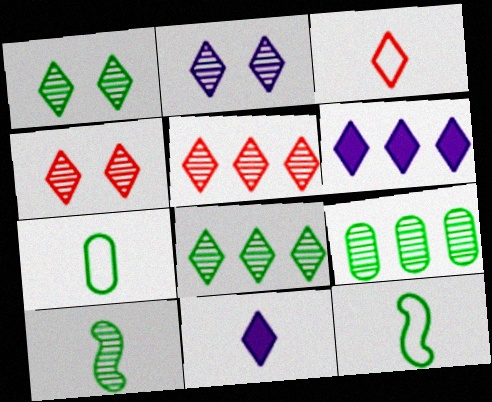[[1, 2, 4], 
[1, 3, 6], 
[1, 9, 10]]